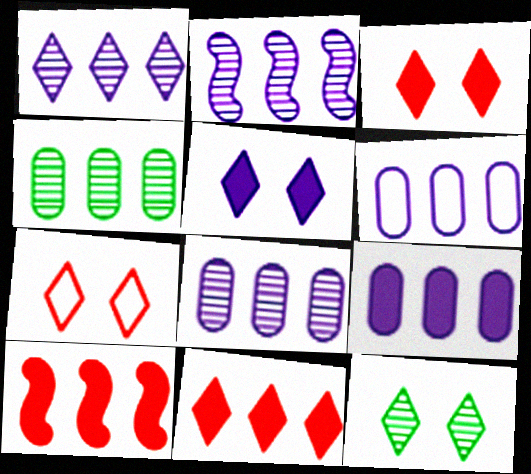[[1, 2, 8], 
[5, 7, 12], 
[6, 8, 9]]